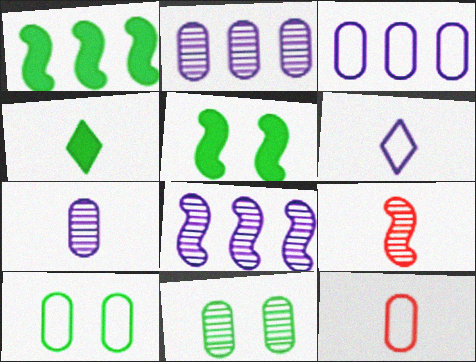[[3, 10, 12]]